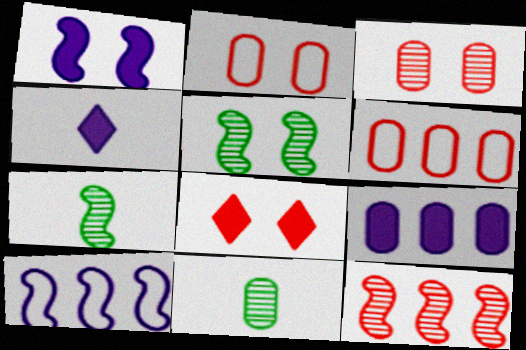[[1, 4, 9], 
[2, 9, 11], 
[4, 5, 6], 
[8, 10, 11]]